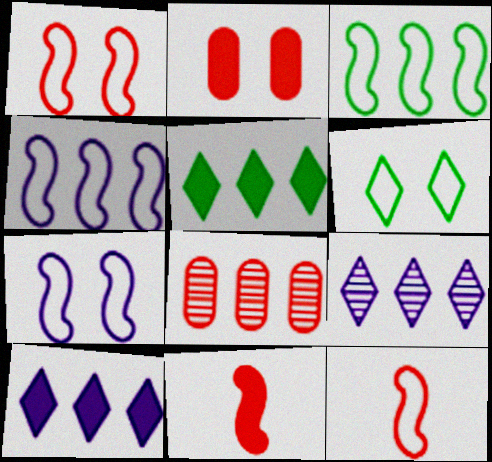[[3, 7, 12], 
[3, 8, 10], 
[4, 5, 8]]